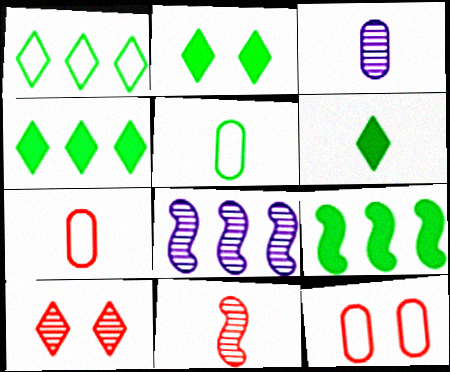[[2, 4, 6], 
[2, 7, 8], 
[6, 8, 12]]